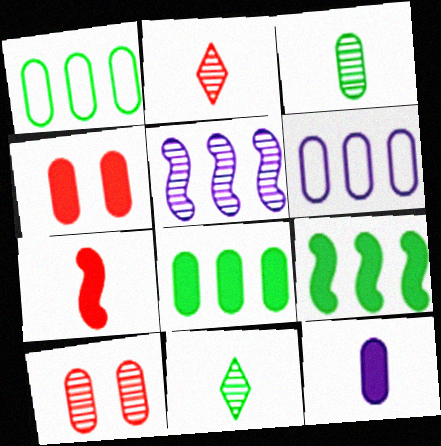[[1, 10, 12], 
[3, 4, 6], 
[4, 8, 12], 
[5, 10, 11]]